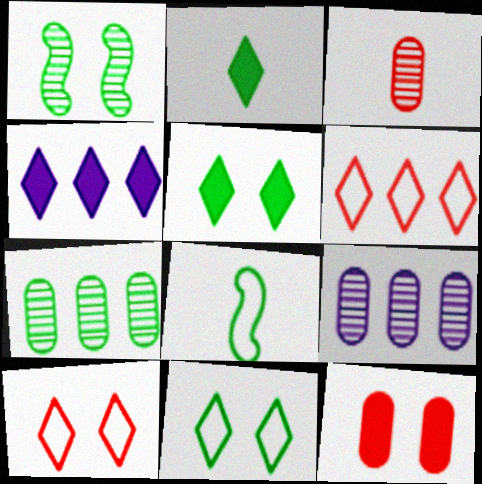[[5, 7, 8]]